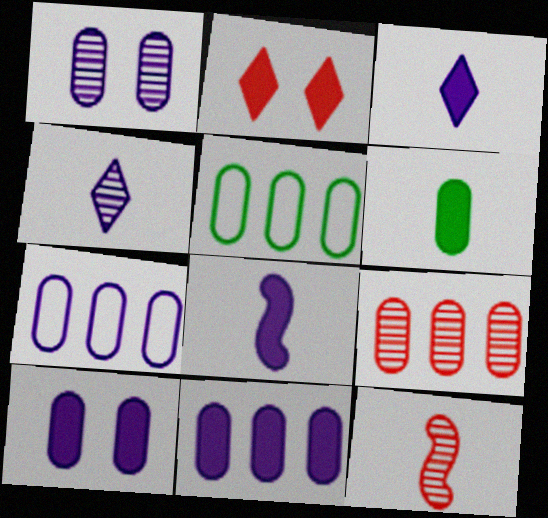[[5, 9, 11]]